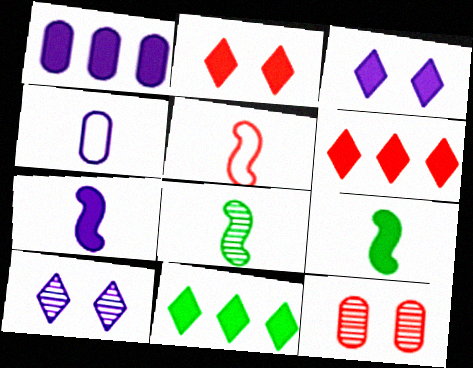[[1, 2, 9], 
[1, 3, 7], 
[5, 6, 12], 
[5, 7, 8]]